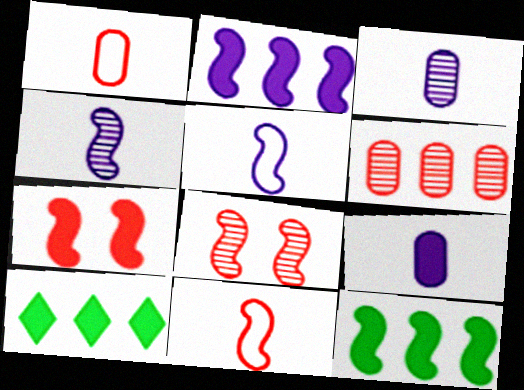[[5, 8, 12], 
[7, 9, 10]]